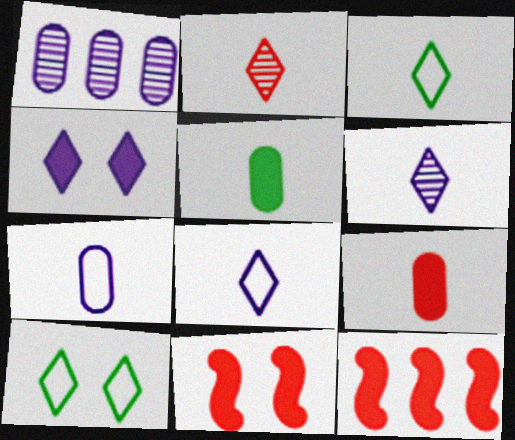[[1, 3, 11], 
[4, 5, 12]]